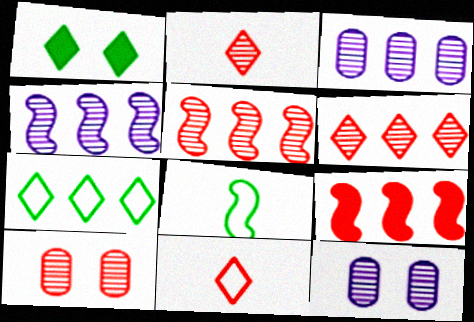[[2, 5, 10], 
[3, 7, 9], 
[9, 10, 11]]